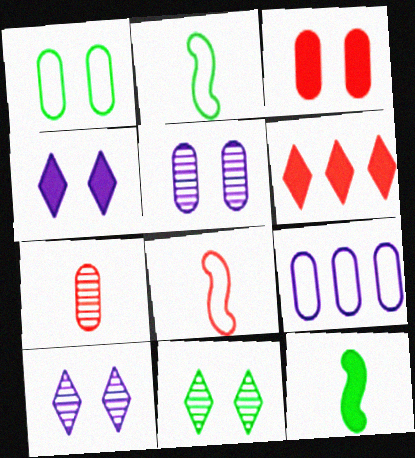[[1, 3, 5], 
[2, 5, 6]]